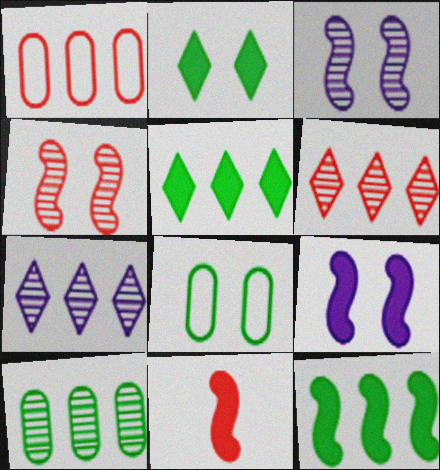[[1, 7, 12], 
[7, 8, 11], 
[9, 11, 12]]